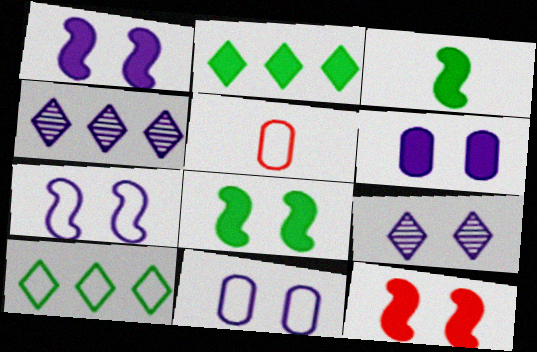[[1, 8, 12], 
[1, 9, 11], 
[4, 5, 8], 
[5, 7, 10], 
[6, 7, 9]]